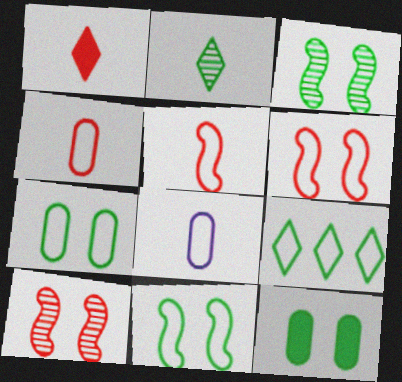[[6, 8, 9]]